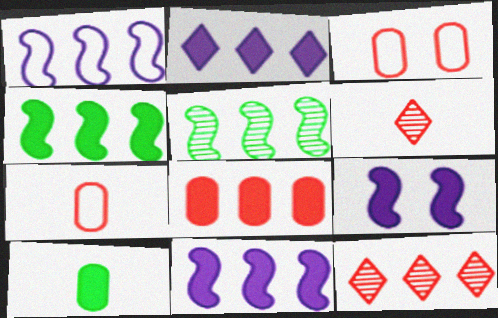[[2, 4, 8]]